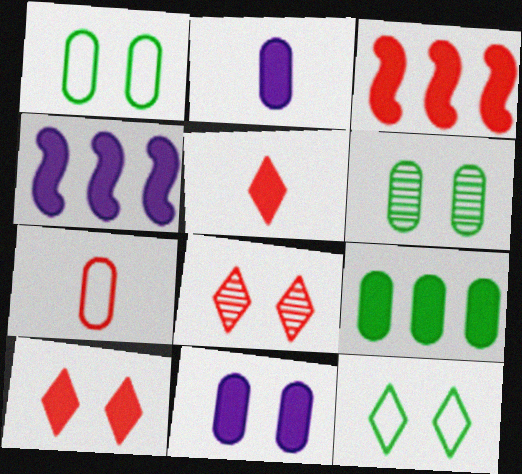[[3, 7, 8]]